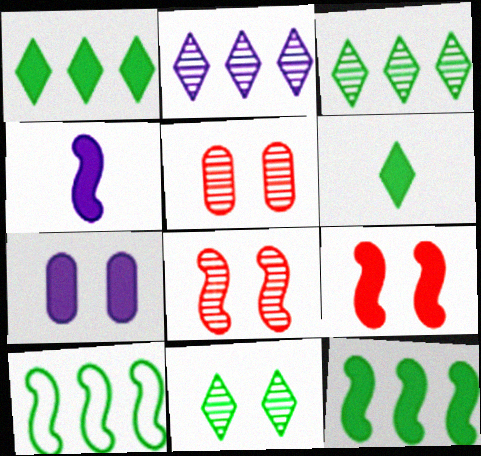[[4, 8, 10], 
[4, 9, 12]]